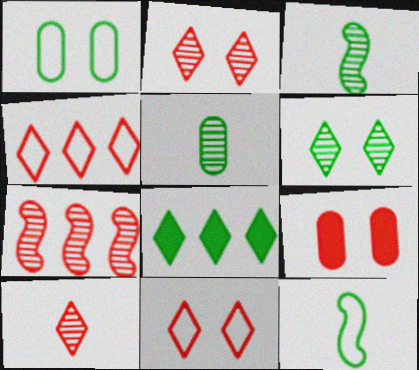[[1, 3, 8]]